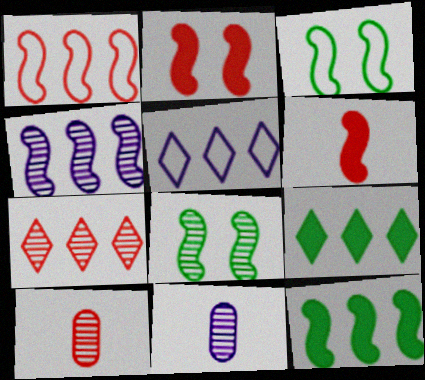[[1, 4, 12], 
[3, 4, 6], 
[5, 7, 9], 
[7, 8, 11]]